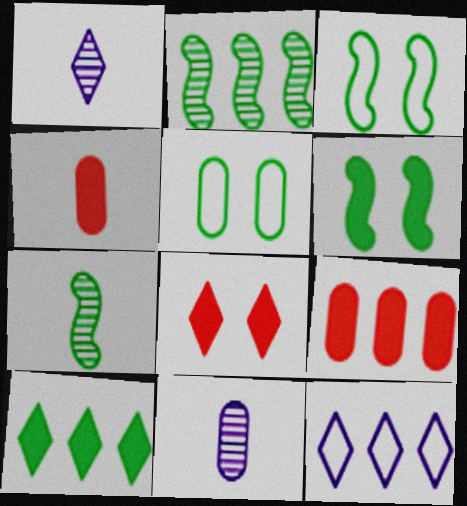[[1, 3, 9], 
[2, 9, 12], 
[5, 7, 10], 
[5, 9, 11]]